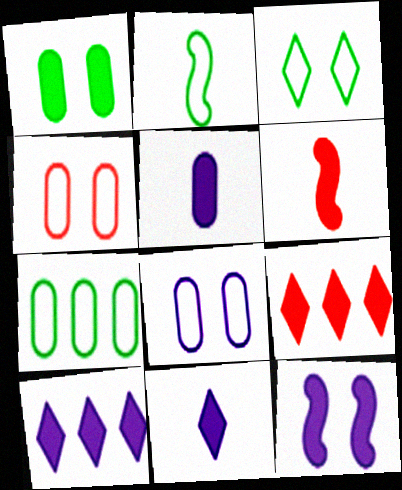[[1, 6, 10], 
[2, 3, 7], 
[5, 10, 12]]